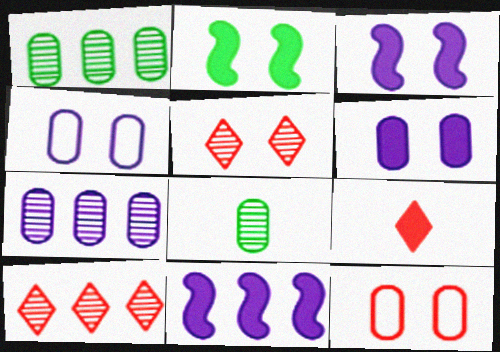[[2, 4, 5]]